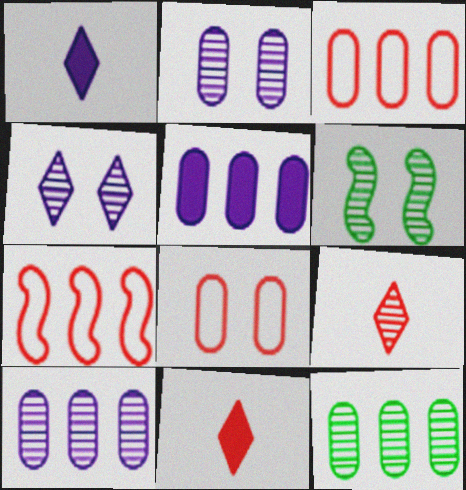[[1, 3, 6], 
[3, 5, 12], 
[6, 9, 10]]